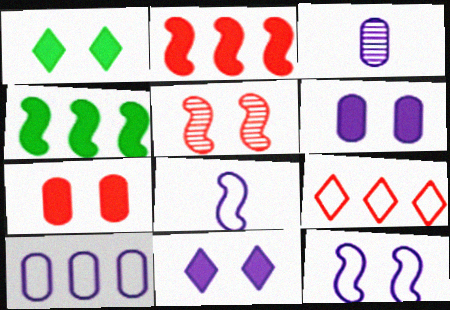[[3, 6, 10], 
[4, 5, 8]]